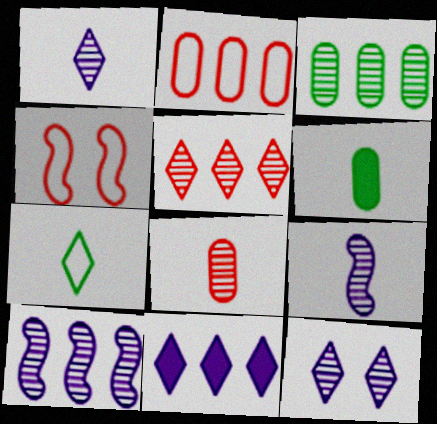[[3, 5, 10]]